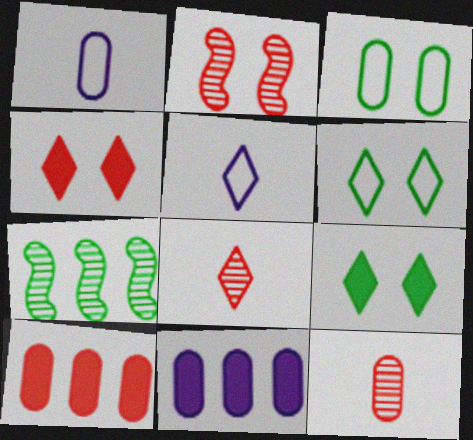[[1, 4, 7], 
[3, 11, 12]]